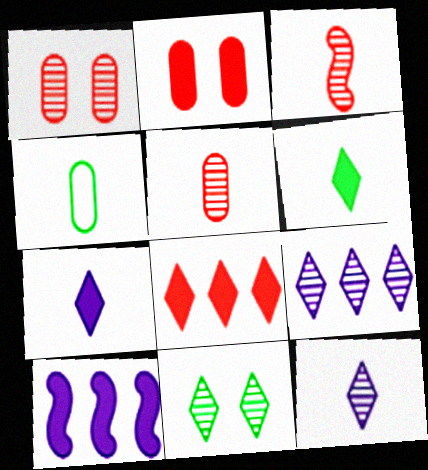[[2, 6, 10], 
[3, 4, 7]]